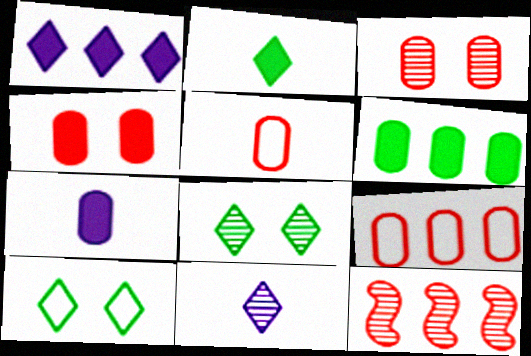[[4, 6, 7], 
[7, 10, 12]]